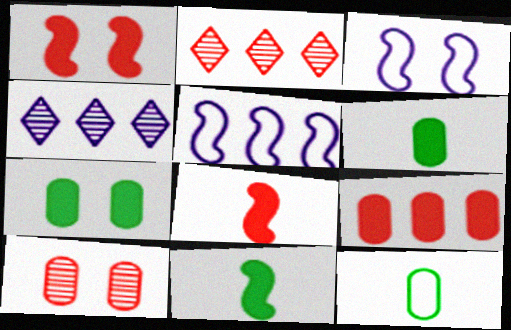[[1, 4, 12], 
[2, 3, 6]]